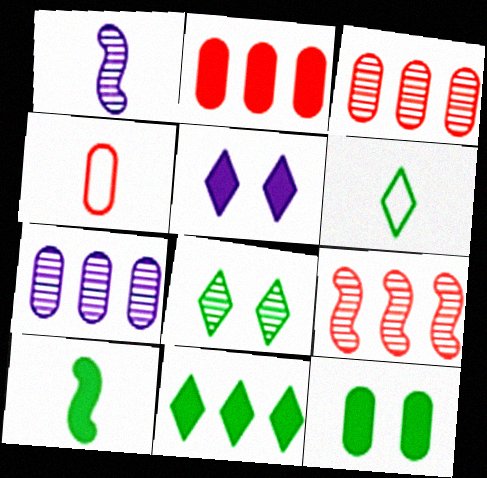[[1, 3, 8], 
[2, 5, 10], 
[4, 7, 12], 
[6, 8, 11], 
[10, 11, 12]]